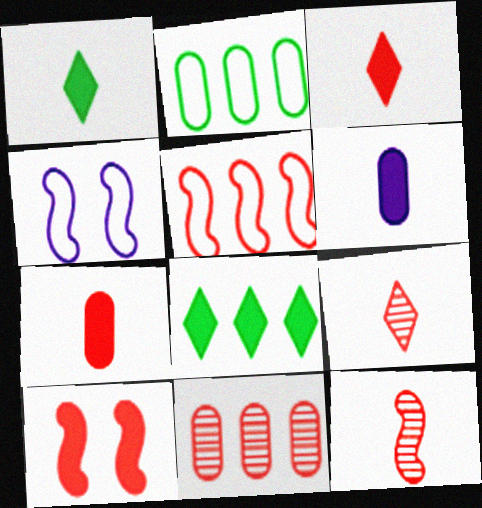[[1, 4, 11], 
[5, 10, 12], 
[6, 8, 10]]